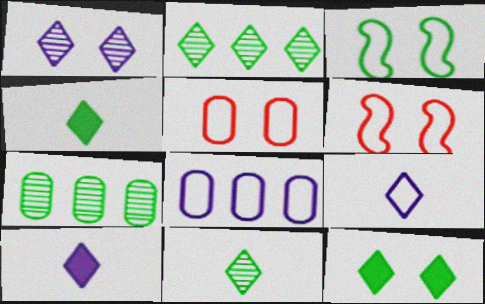[[3, 4, 7], 
[6, 7, 10]]